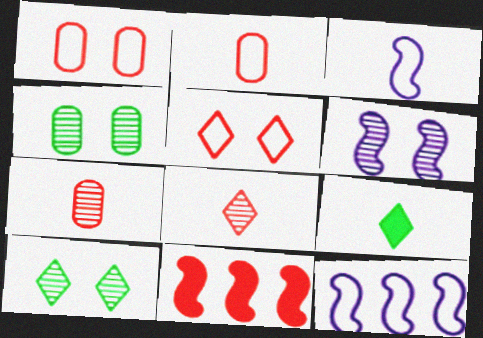[[1, 8, 11], 
[3, 7, 9], 
[5, 7, 11]]